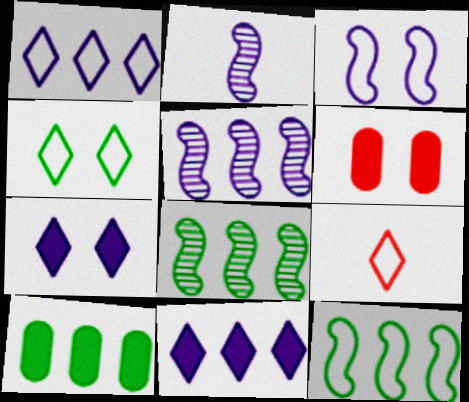[[1, 4, 9]]